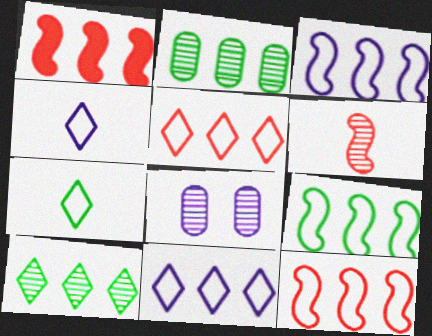[[1, 2, 11], 
[1, 7, 8], 
[3, 9, 12], 
[6, 8, 10]]